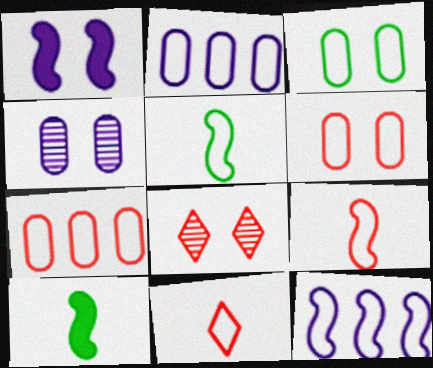[[1, 3, 8], 
[2, 8, 10], 
[3, 11, 12]]